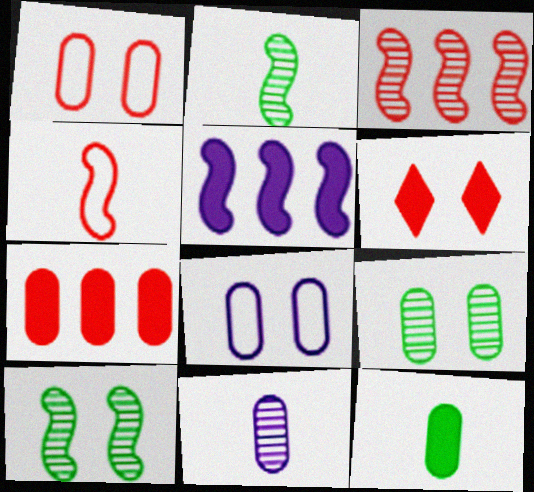[[4, 5, 10], 
[5, 6, 12], 
[6, 8, 10]]